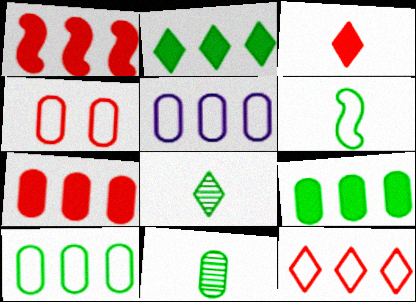[]